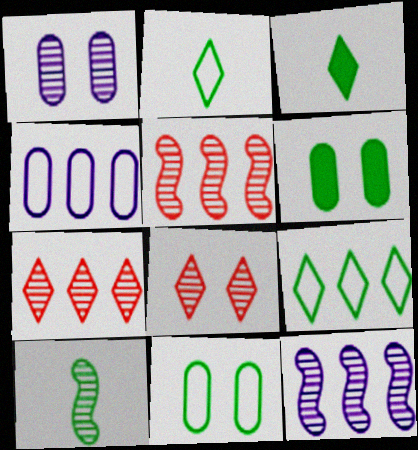[[1, 7, 10], 
[6, 9, 10]]